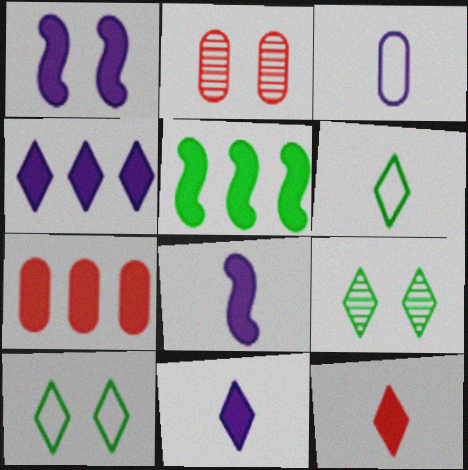[[1, 2, 10], 
[4, 5, 7]]